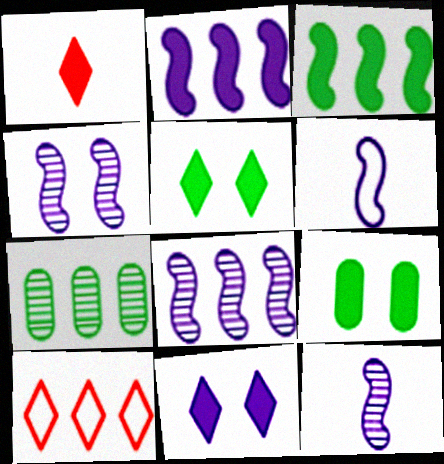[[1, 2, 9], 
[2, 4, 6], 
[2, 7, 10], 
[4, 8, 12], 
[9, 10, 12]]